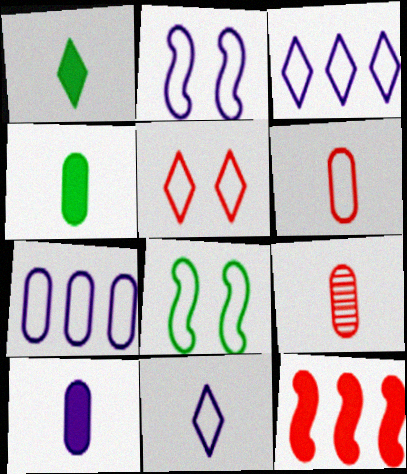[[2, 7, 11], 
[3, 6, 8], 
[5, 9, 12]]